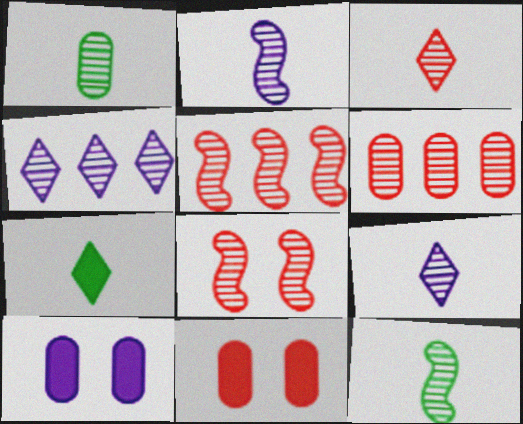[[1, 2, 3], 
[1, 4, 8], 
[3, 6, 8]]